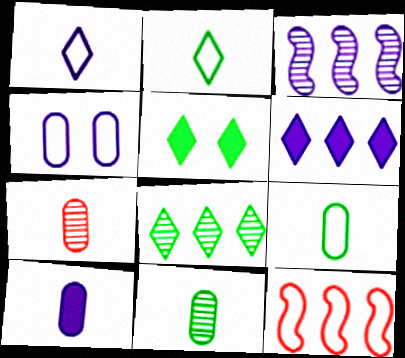[[2, 4, 12], 
[2, 5, 8], 
[7, 9, 10]]